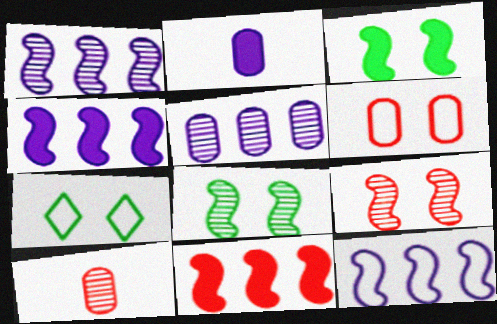[[1, 4, 12], 
[4, 7, 10]]